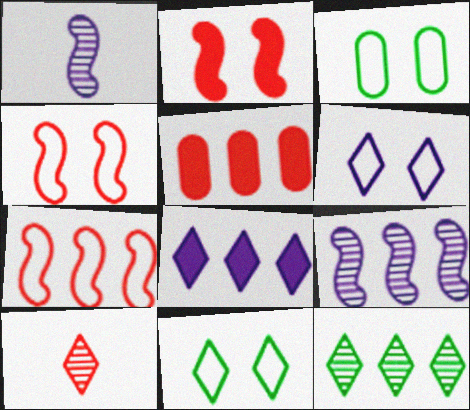[[1, 5, 11], 
[3, 4, 6], 
[4, 5, 10], 
[8, 10, 11]]